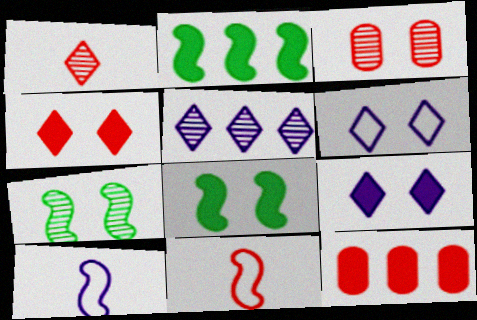[[3, 6, 8]]